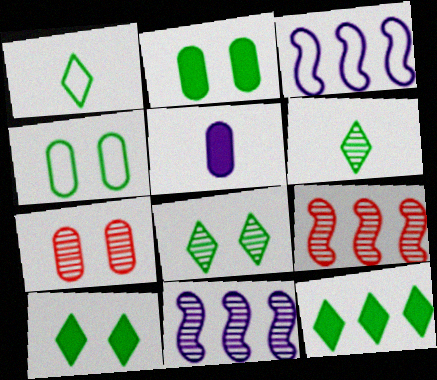[[1, 8, 12], 
[6, 7, 11]]